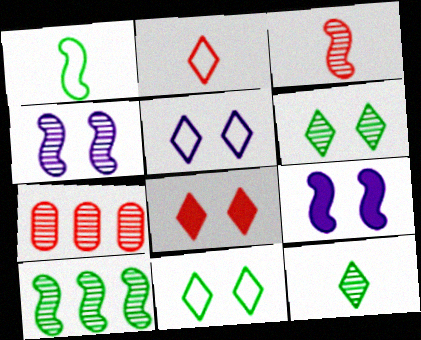[[3, 4, 10], 
[4, 7, 12], 
[5, 6, 8]]